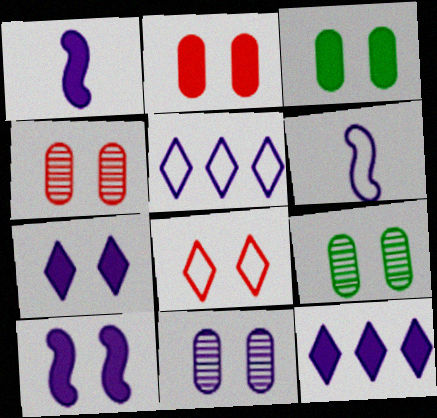[[1, 5, 11], 
[4, 9, 11], 
[6, 11, 12], 
[8, 9, 10]]